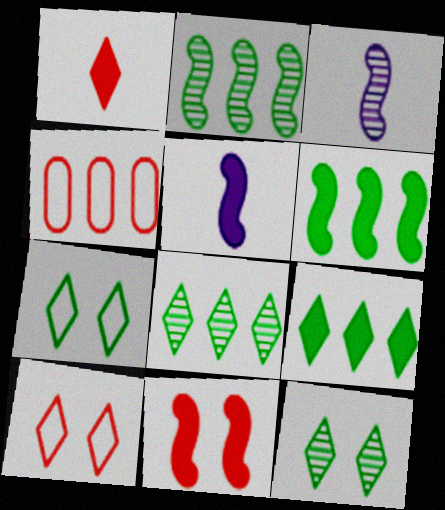[[4, 5, 12], 
[5, 6, 11]]